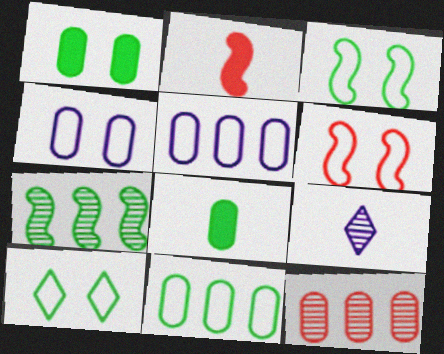[[4, 6, 10], 
[4, 8, 12], 
[7, 8, 10]]